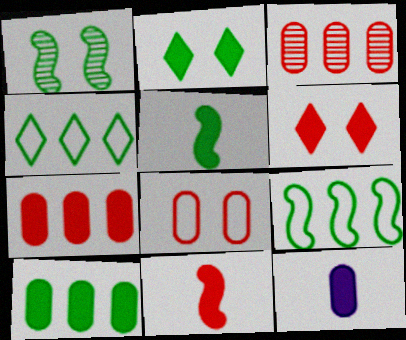[[1, 5, 9], 
[2, 5, 10], 
[6, 7, 11]]